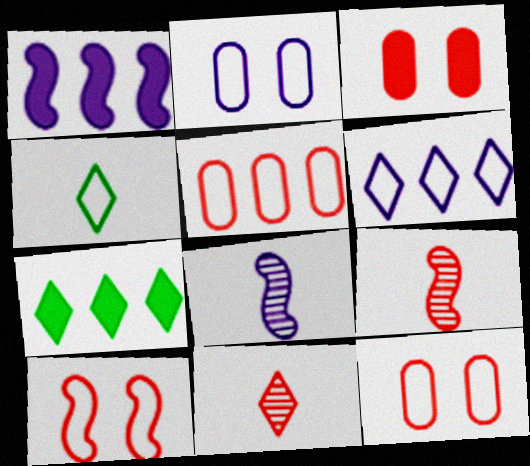[[2, 7, 9], 
[7, 8, 12]]